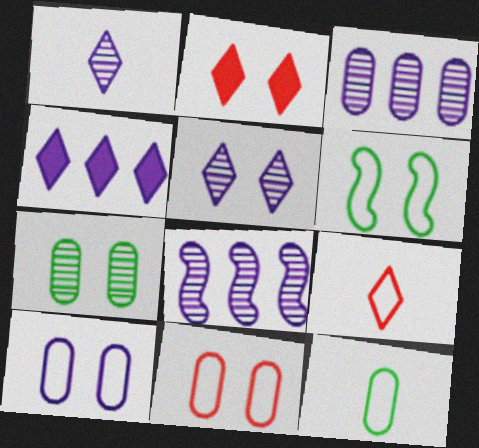[[2, 8, 12]]